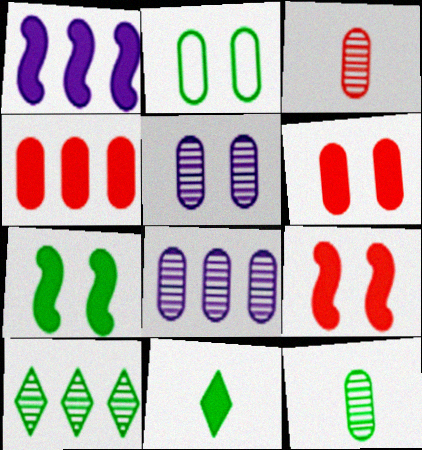[[1, 6, 11], 
[2, 5, 6]]